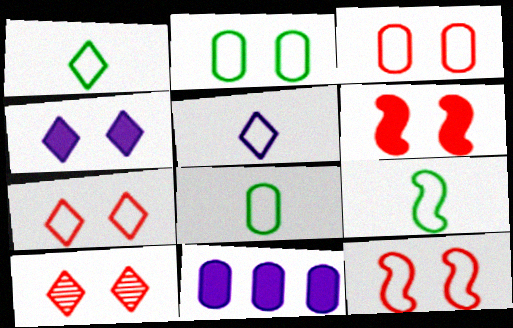[[1, 8, 9], 
[3, 6, 10], 
[3, 7, 12], 
[9, 10, 11]]